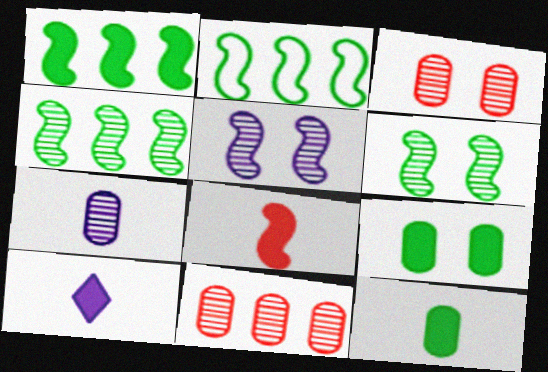[[1, 2, 4], 
[2, 3, 10], 
[2, 5, 8], 
[8, 10, 12]]